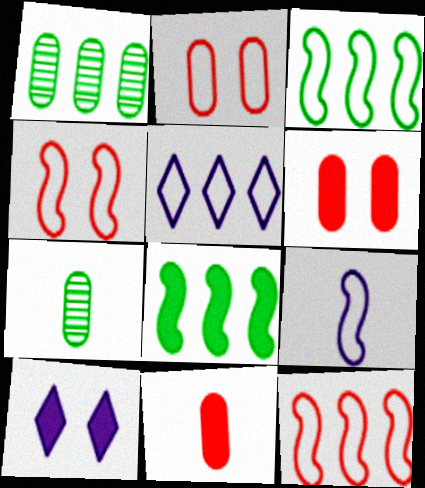[[3, 4, 9], 
[7, 10, 12], 
[8, 10, 11]]